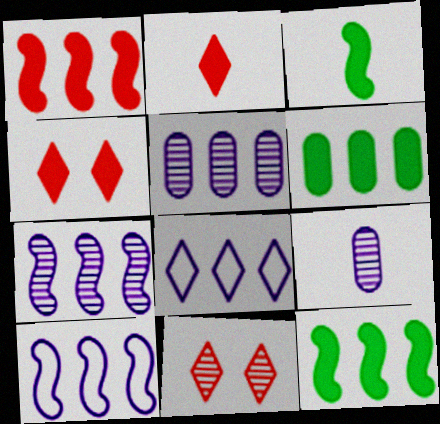[]